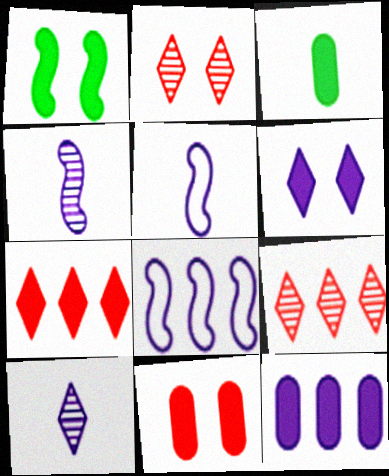[[1, 6, 11], 
[2, 3, 8], 
[3, 11, 12]]